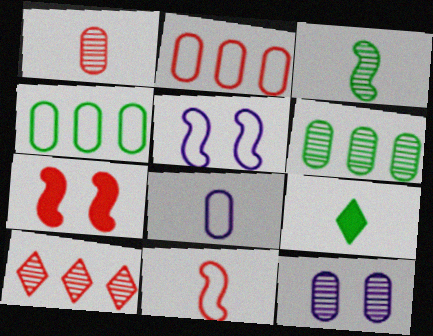[[1, 6, 12], 
[3, 10, 12]]